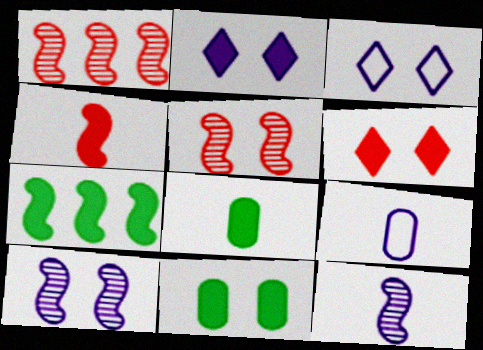[[1, 3, 8], 
[3, 5, 11]]